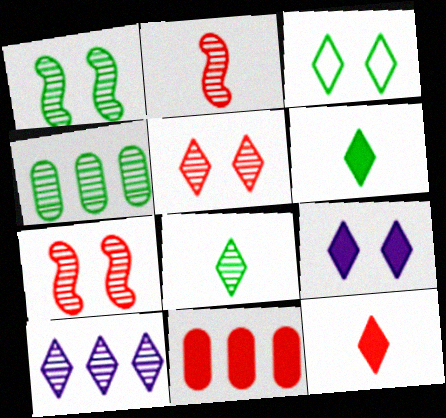[[1, 4, 8], 
[3, 5, 9], 
[3, 10, 12], 
[5, 8, 10]]